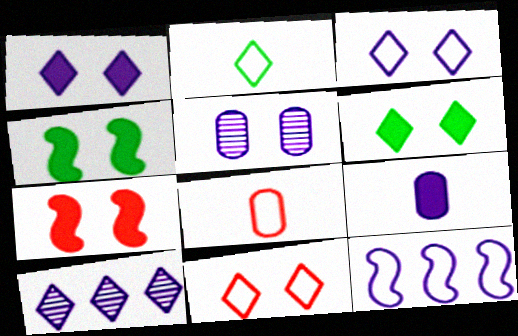[[4, 5, 11], 
[4, 8, 10]]